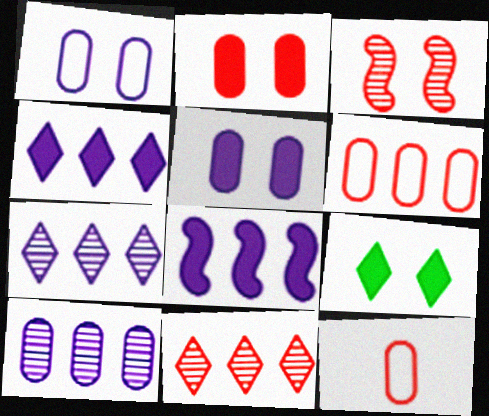[[1, 3, 9]]